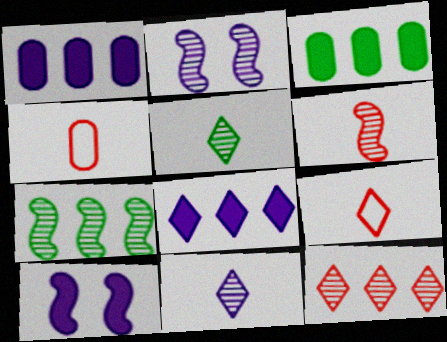[[2, 3, 9], 
[2, 6, 7]]